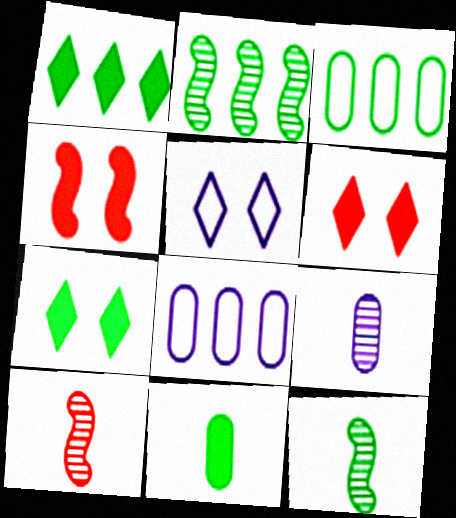[[1, 2, 3], 
[3, 7, 12], 
[6, 8, 12], 
[7, 8, 10]]